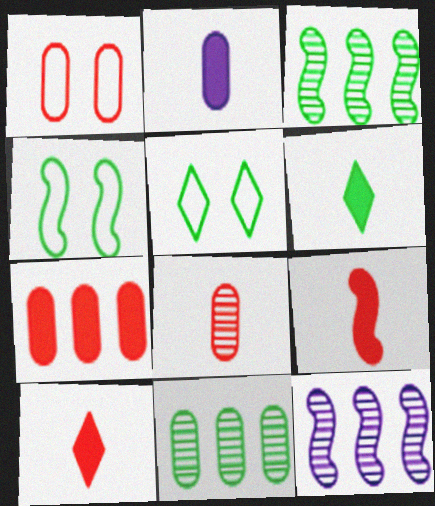[[1, 2, 11], 
[1, 6, 12], 
[1, 7, 8], 
[2, 6, 9], 
[4, 6, 11], 
[4, 9, 12]]